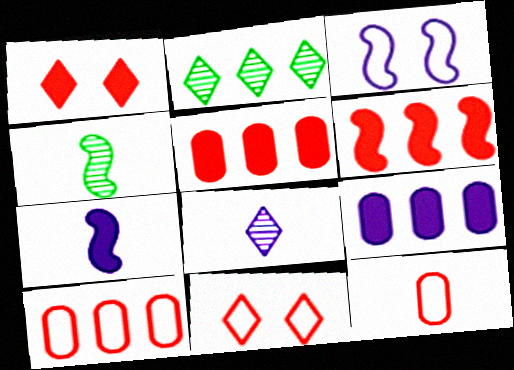[[3, 4, 6], 
[3, 8, 9], 
[4, 9, 11]]